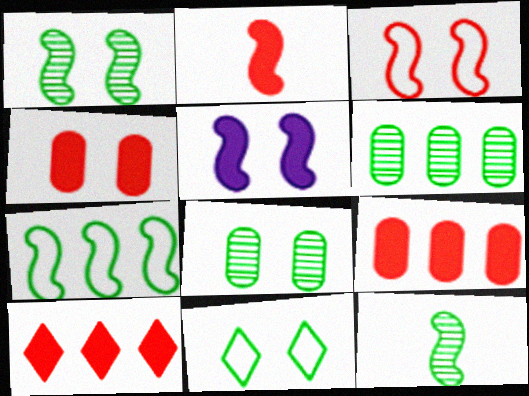[[1, 3, 5], 
[2, 4, 10]]